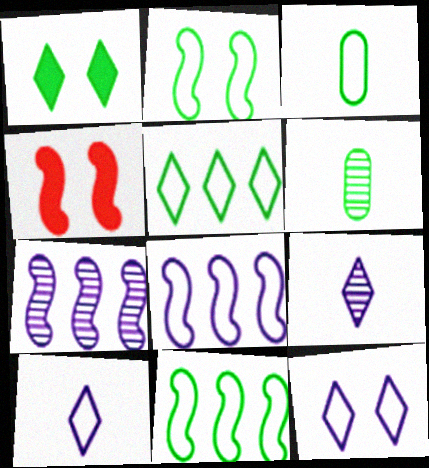[[1, 6, 11], 
[2, 3, 5]]